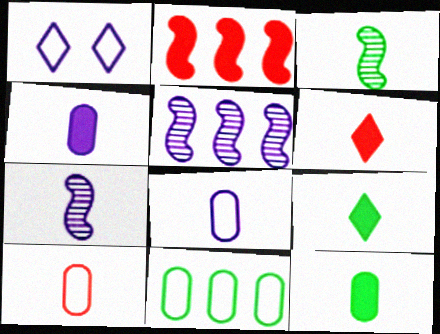[[1, 4, 5], 
[3, 6, 8], 
[7, 9, 10]]